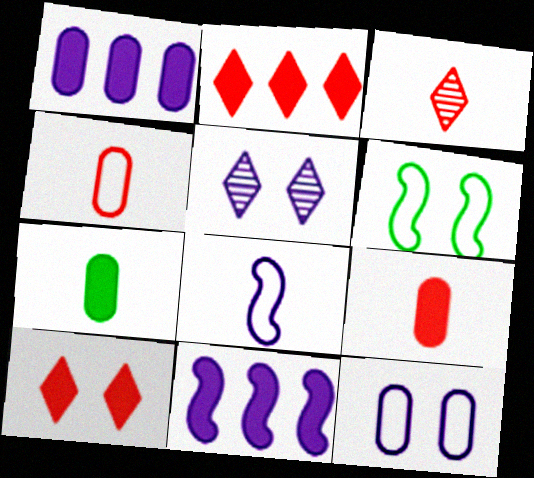[[1, 3, 6], 
[1, 5, 8], 
[3, 7, 8], 
[7, 10, 11]]